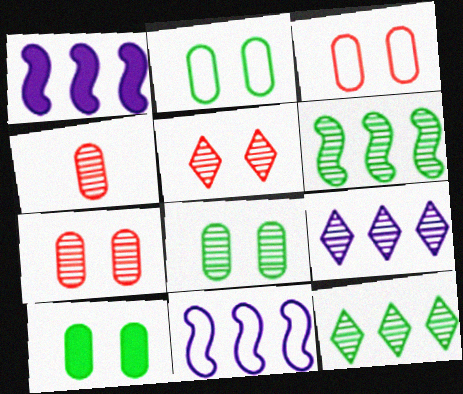[[2, 8, 10]]